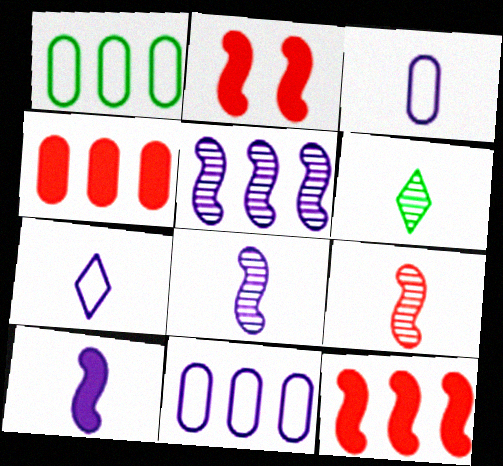[[2, 6, 11]]